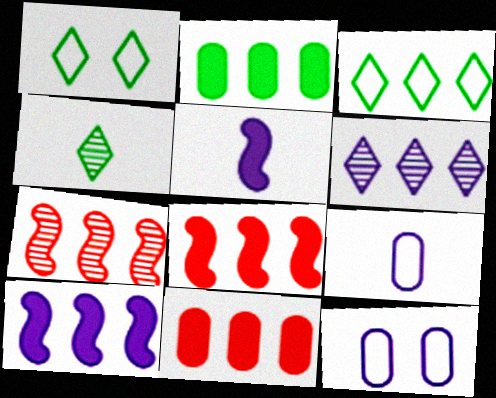[[4, 8, 12], 
[5, 6, 12]]